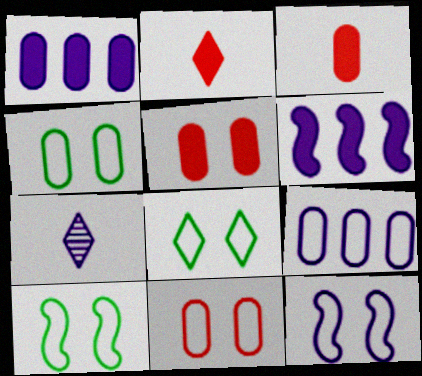[[1, 7, 12], 
[4, 8, 10], 
[8, 11, 12]]